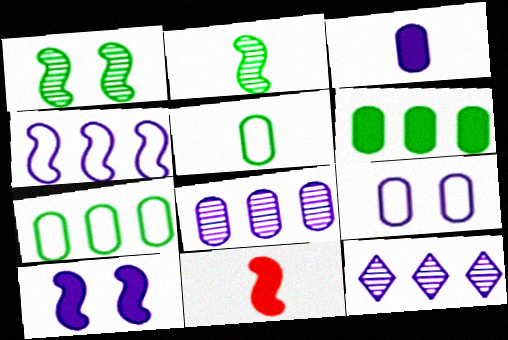[[1, 4, 11], 
[3, 8, 9]]